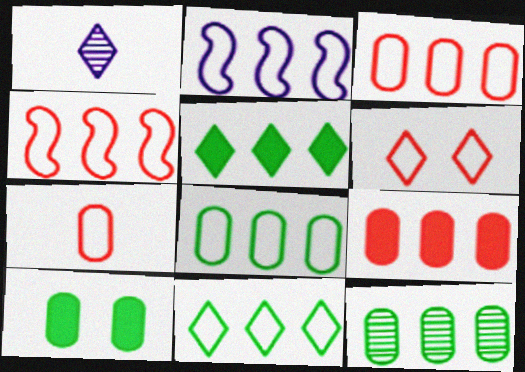[[1, 4, 10], 
[1, 5, 6], 
[2, 3, 11], 
[4, 6, 7]]